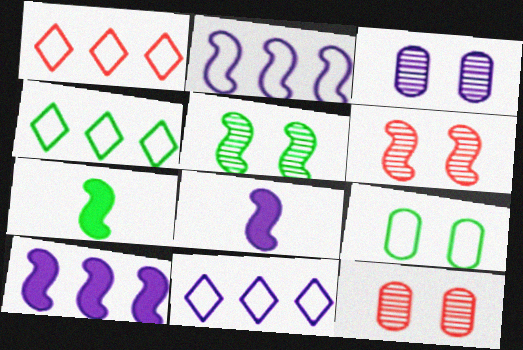[[1, 3, 7], 
[1, 4, 11], 
[2, 6, 7], 
[3, 8, 11], 
[4, 8, 12], 
[7, 11, 12]]